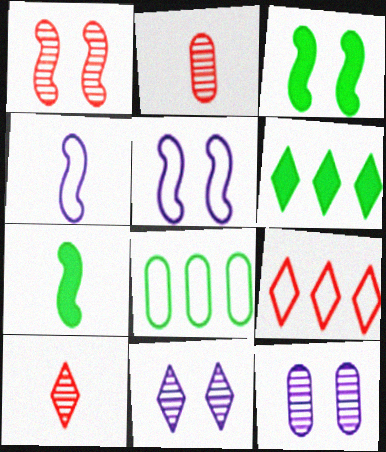[[1, 3, 5], 
[2, 5, 6], 
[7, 9, 12]]